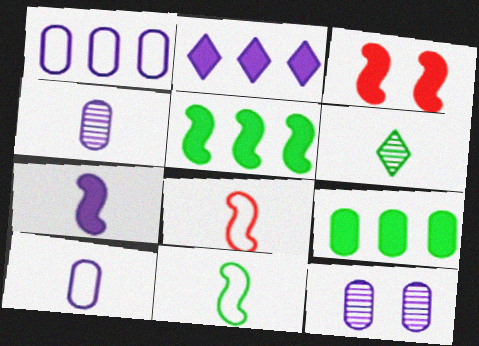[[1, 3, 6], 
[3, 5, 7]]